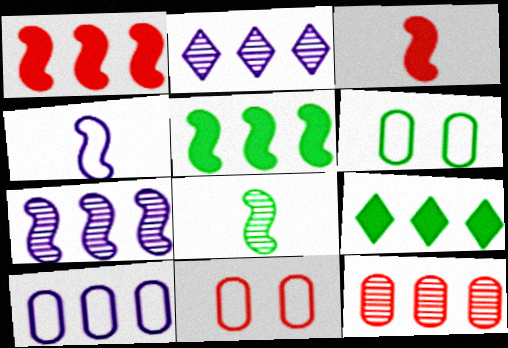[[2, 3, 6], 
[3, 4, 8], 
[6, 8, 9]]